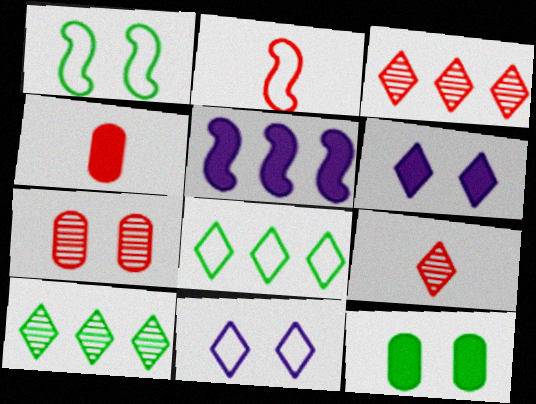[[1, 6, 7], 
[2, 4, 9], 
[6, 8, 9]]